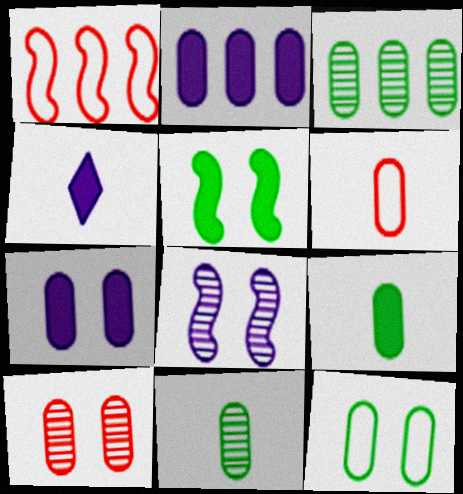[[3, 6, 7], 
[3, 9, 12], 
[7, 10, 12]]